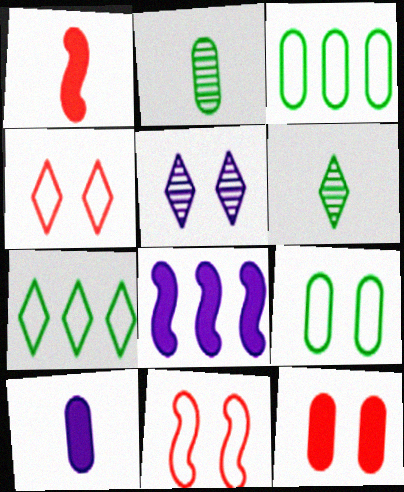[[1, 3, 5], 
[2, 4, 8]]